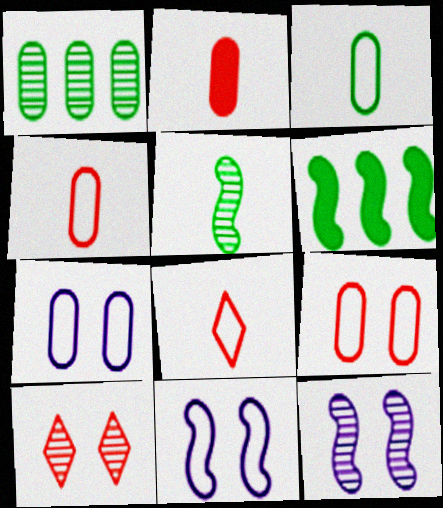[[1, 2, 7]]